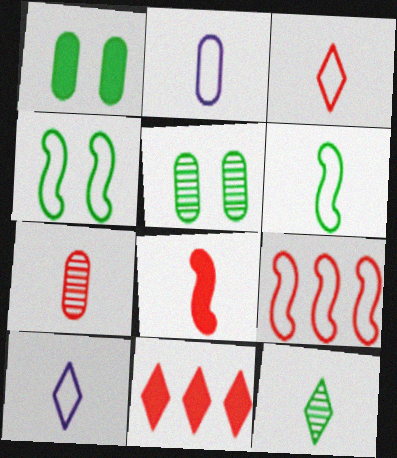[[2, 3, 6], 
[2, 8, 12], 
[3, 7, 8]]